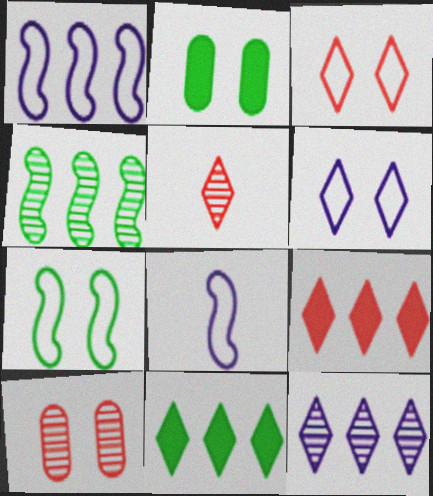[[1, 2, 5], 
[3, 5, 9], 
[5, 6, 11], 
[8, 10, 11]]